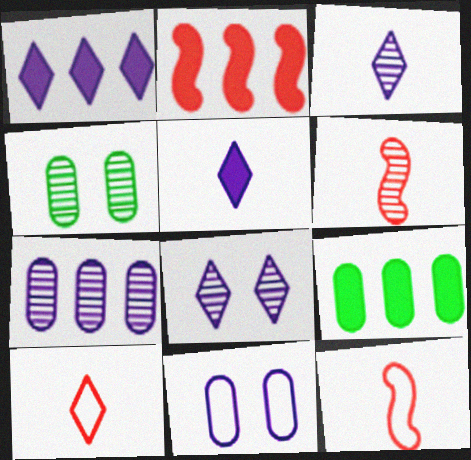[[1, 2, 9], 
[1, 4, 12], 
[8, 9, 12]]